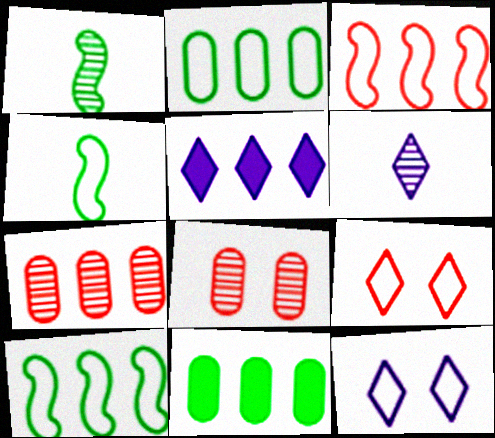[[4, 5, 8], 
[5, 6, 12], 
[5, 7, 10]]